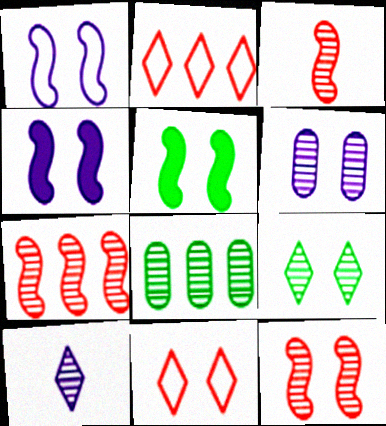[[1, 5, 12], 
[3, 7, 12], 
[5, 6, 11], 
[6, 9, 12], 
[8, 10, 12]]